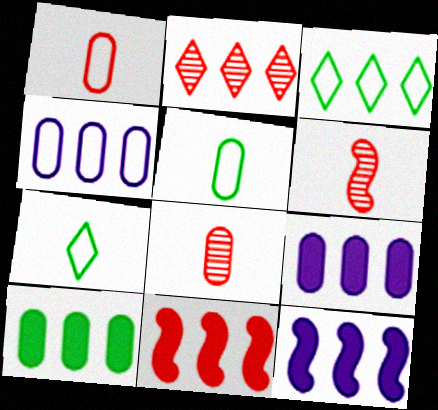[]